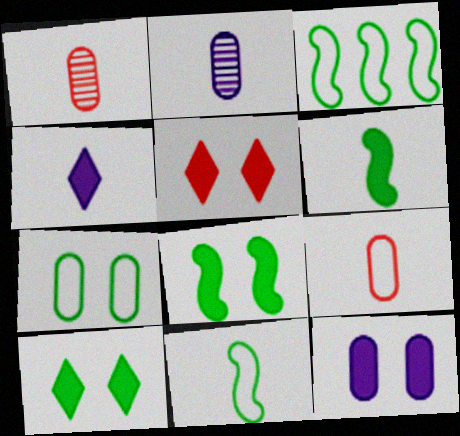[[1, 4, 11], 
[2, 3, 5], 
[5, 8, 12]]